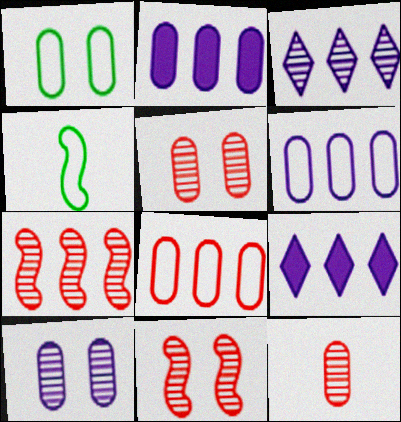[[1, 2, 12], 
[4, 5, 9]]